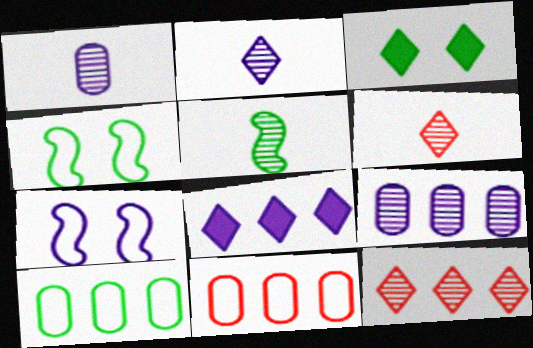[[1, 5, 6], 
[1, 7, 8], 
[3, 5, 10]]